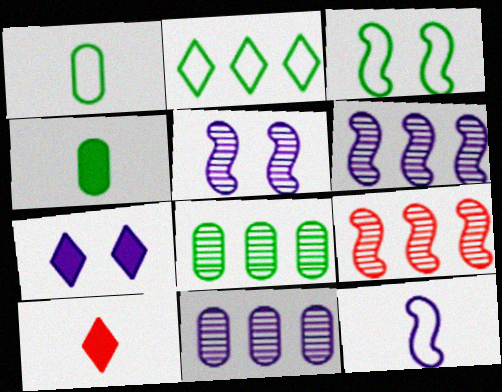[[1, 2, 3], 
[1, 7, 9], 
[3, 10, 11], 
[7, 11, 12]]